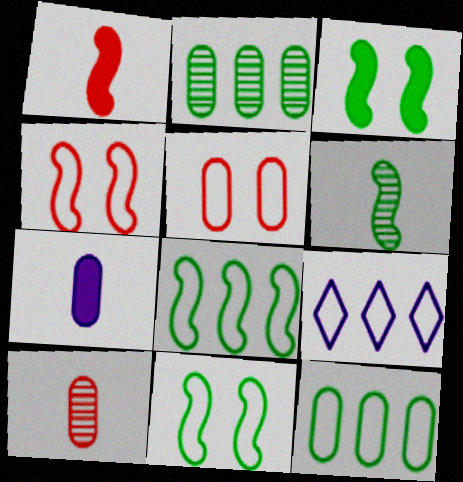[[2, 5, 7], 
[3, 6, 8], 
[3, 9, 10]]